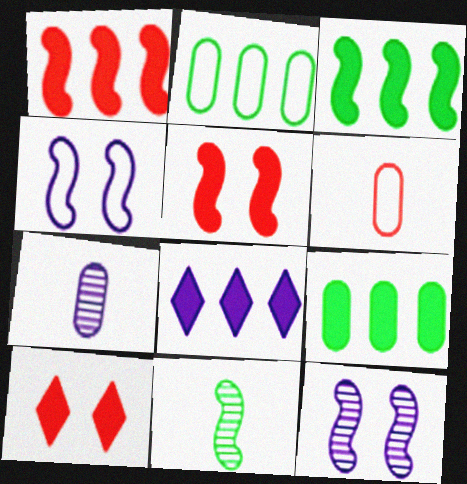[[1, 4, 11], 
[1, 8, 9], 
[4, 7, 8]]